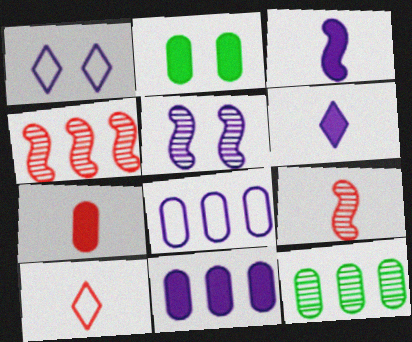[[2, 7, 11], 
[5, 6, 8], 
[7, 9, 10]]